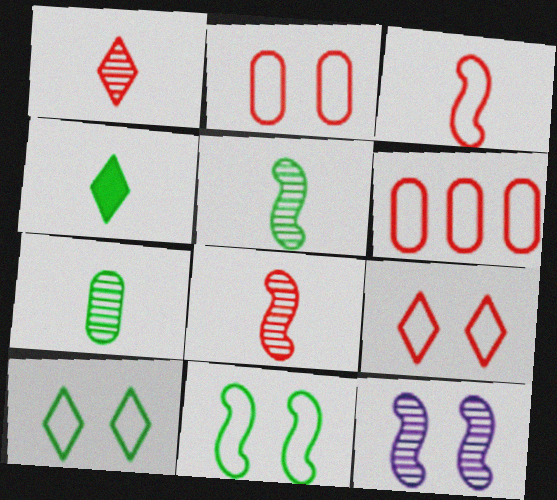[[3, 6, 9], 
[4, 6, 12]]